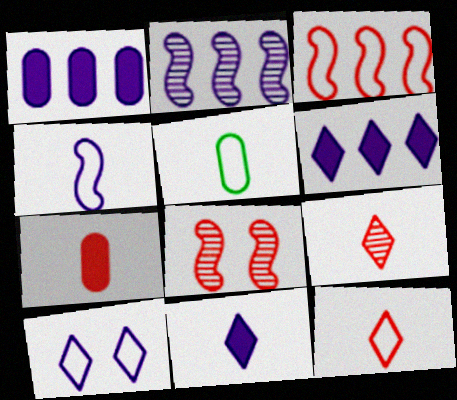[[3, 5, 10], 
[4, 5, 12], 
[5, 6, 8]]